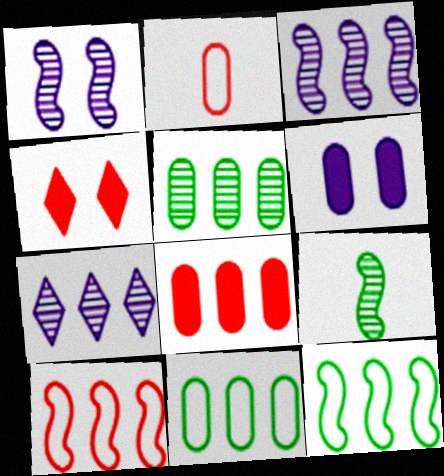[[2, 5, 6], 
[7, 8, 12]]